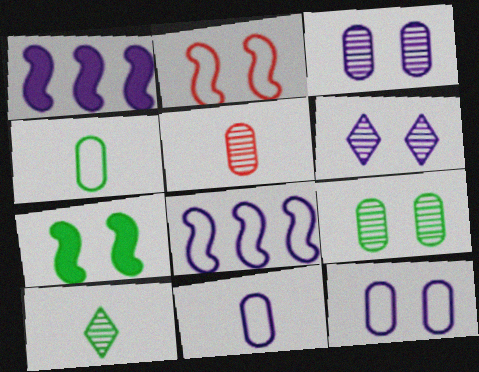[[1, 6, 11]]